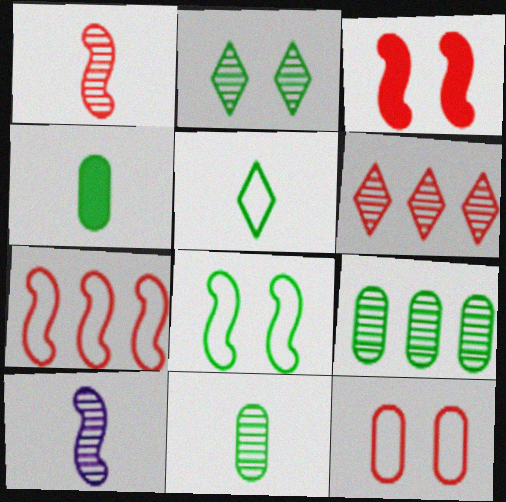[[1, 3, 7]]